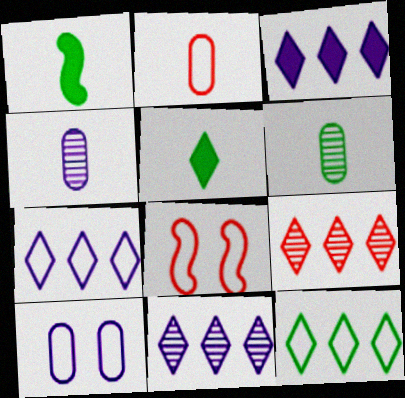[[1, 9, 10], 
[3, 6, 8], 
[3, 7, 11], 
[3, 9, 12]]